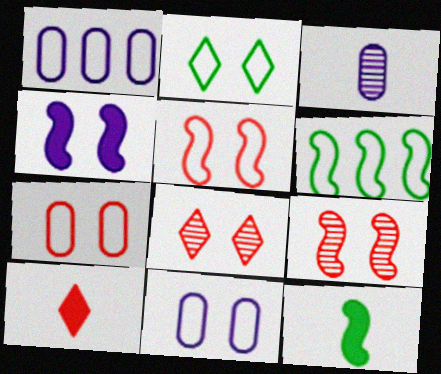[[1, 8, 12], 
[2, 5, 11]]